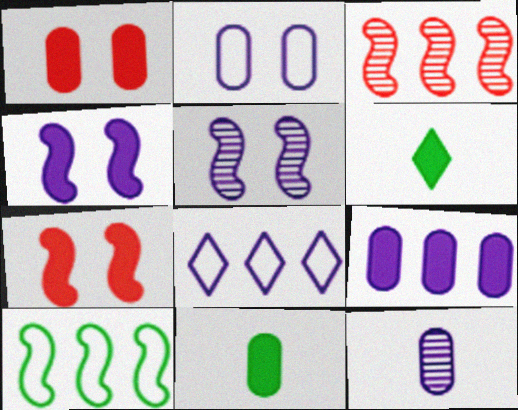[[1, 9, 11], 
[2, 3, 6], 
[2, 9, 12], 
[4, 8, 12], 
[6, 7, 9]]